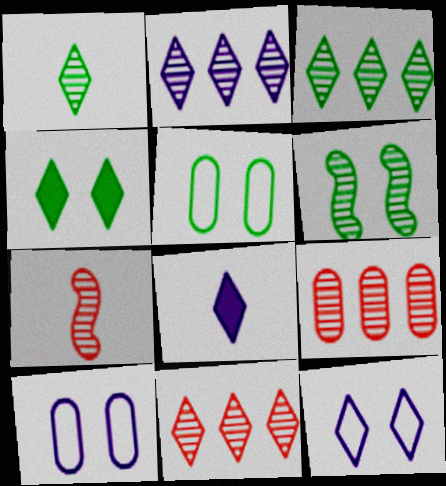[[2, 3, 11], 
[2, 8, 12], 
[4, 5, 6]]